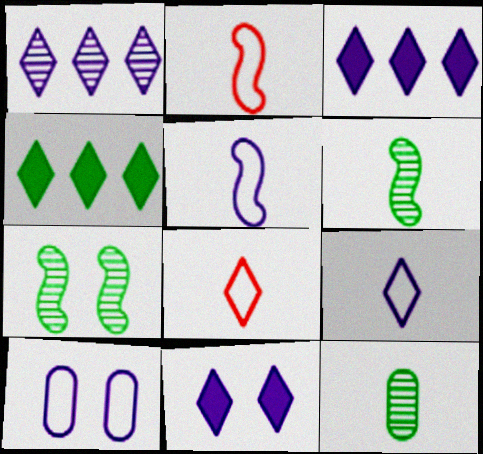[[1, 9, 11]]